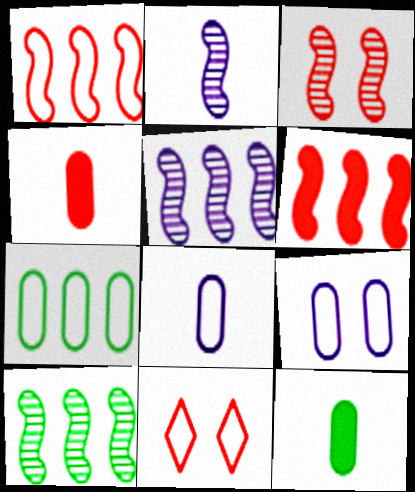[[2, 3, 10], 
[5, 11, 12]]